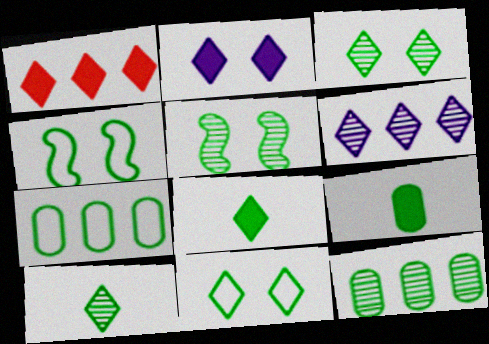[[1, 2, 8], 
[4, 8, 12], 
[5, 7, 8], 
[5, 10, 12]]